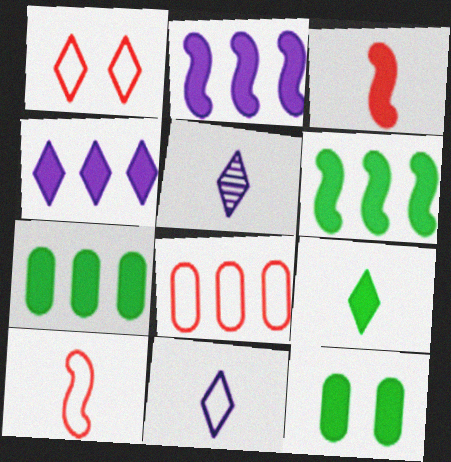[[1, 8, 10], 
[3, 4, 12], 
[6, 9, 12]]